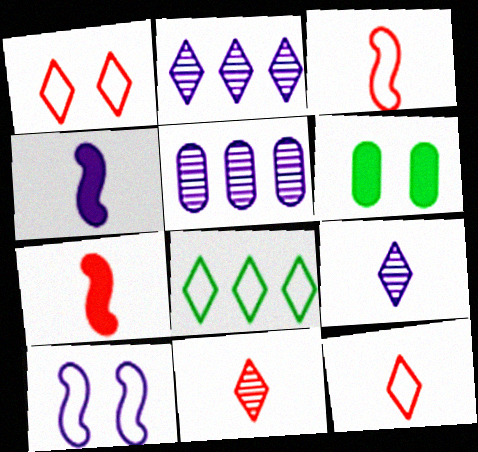[[2, 3, 6]]